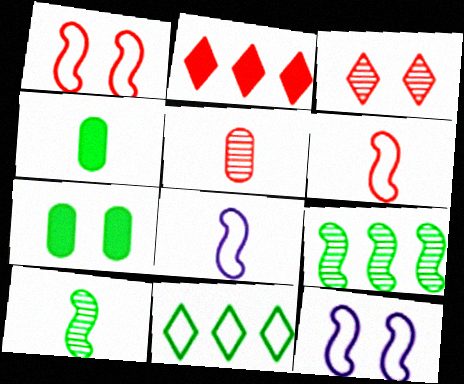[[1, 2, 5], 
[3, 7, 12], 
[7, 10, 11]]